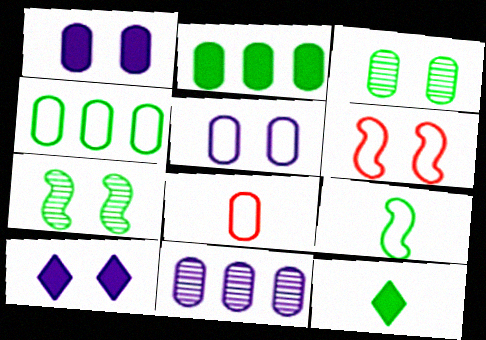[[3, 6, 10], 
[4, 5, 8], 
[4, 7, 12], 
[6, 11, 12]]